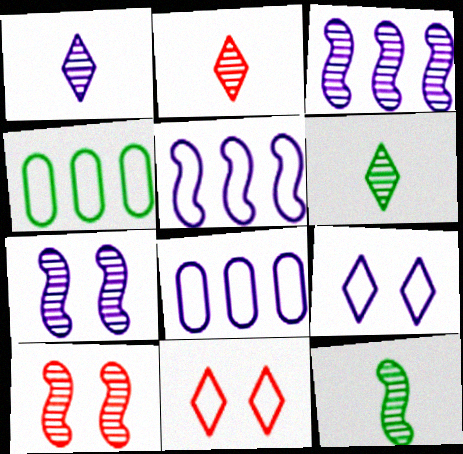[[1, 2, 6], 
[3, 10, 12]]